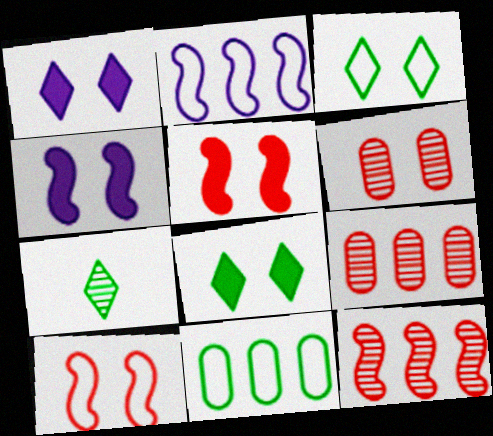[[3, 4, 6]]